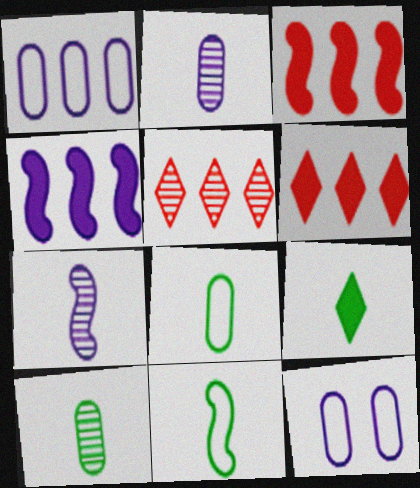[[9, 10, 11]]